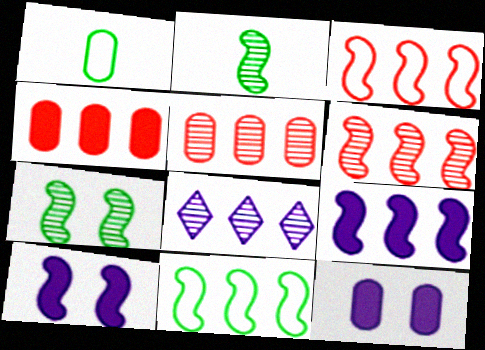[[1, 5, 12], 
[2, 3, 10], 
[4, 8, 11], 
[6, 9, 11]]